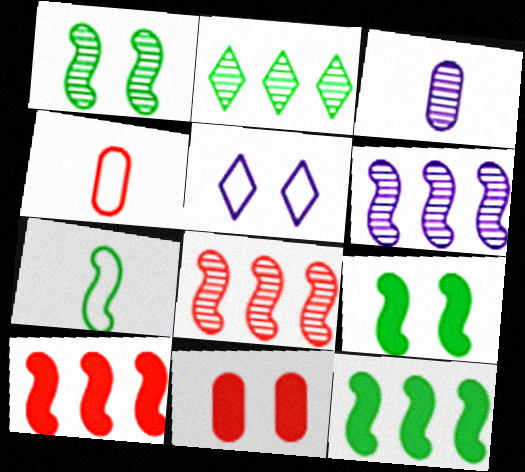[[1, 5, 11], 
[1, 7, 12]]